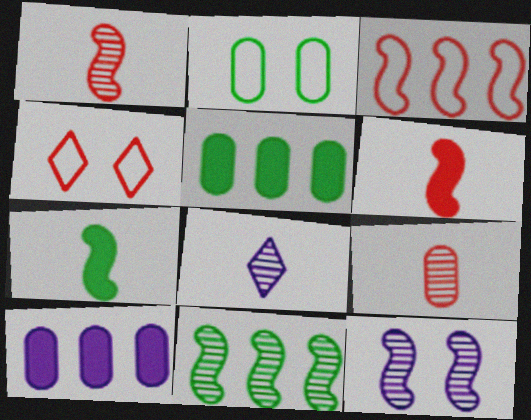[[1, 11, 12], 
[2, 9, 10], 
[3, 7, 12]]